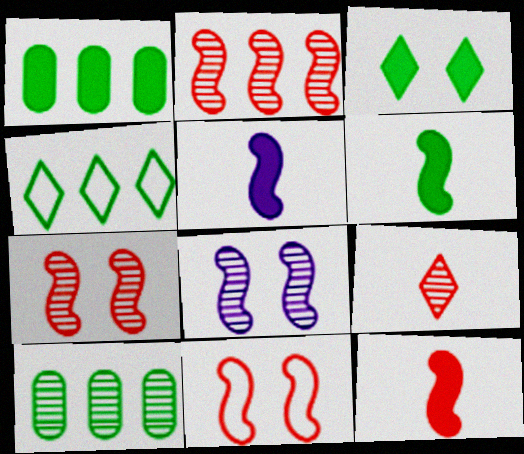[[1, 3, 6], 
[2, 11, 12], 
[5, 6, 12], 
[8, 9, 10]]